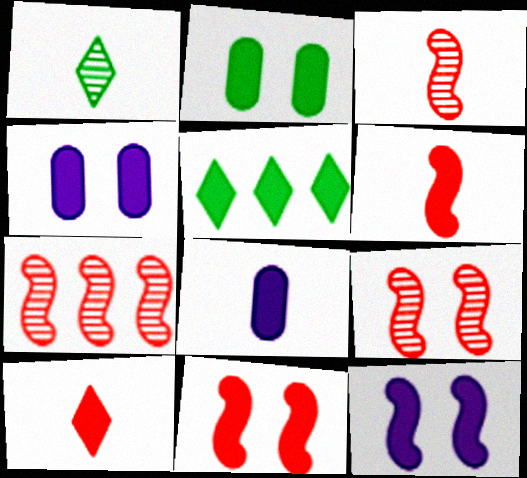[[3, 7, 9], 
[4, 5, 6], 
[5, 8, 11]]